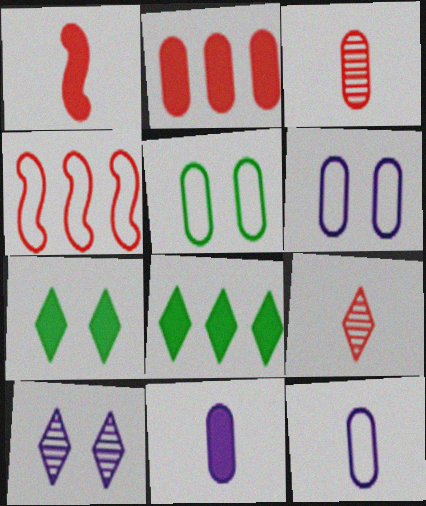[]